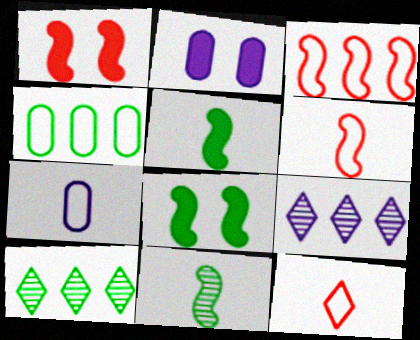[[1, 7, 10], 
[2, 6, 10]]